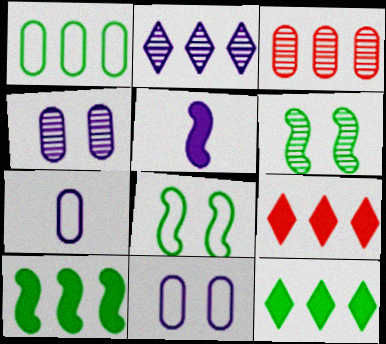[[2, 5, 11], 
[6, 7, 9]]